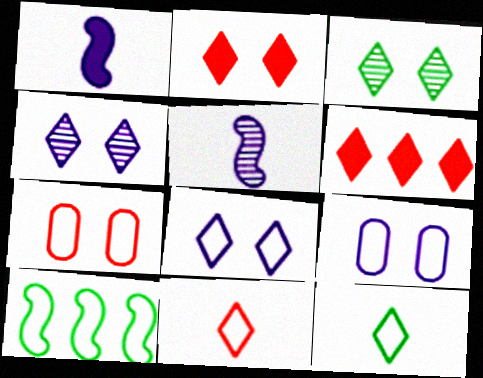[[2, 3, 8], 
[4, 6, 12], 
[9, 10, 11]]